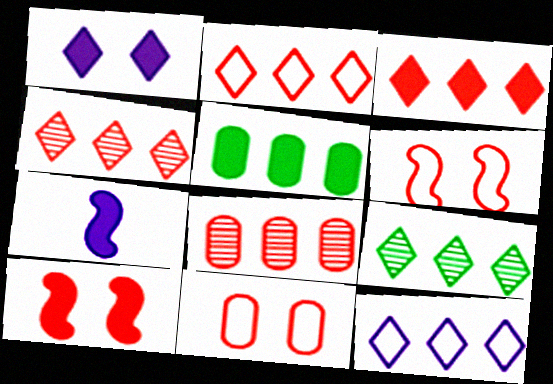[[2, 3, 4], 
[3, 9, 12], 
[7, 9, 11]]